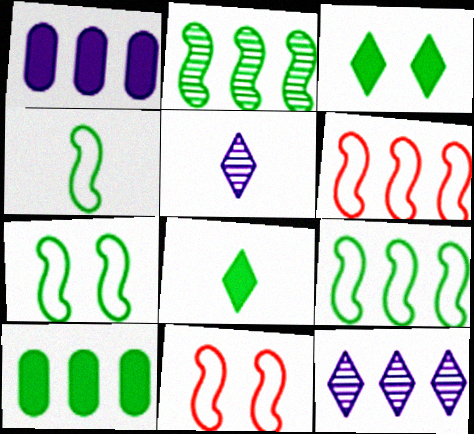[[4, 7, 9], 
[5, 10, 11], 
[6, 10, 12]]